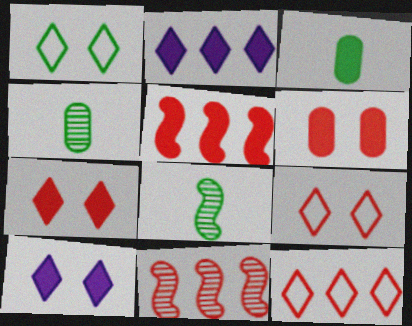[[3, 5, 10]]